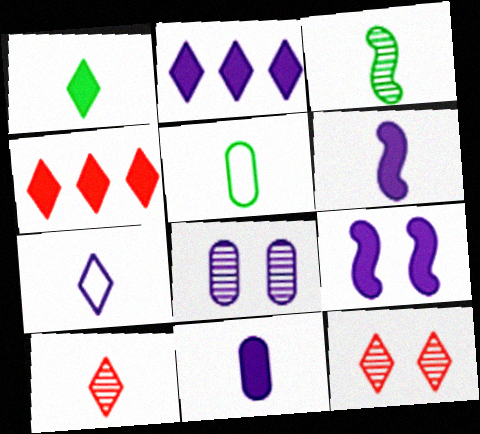[[1, 3, 5], 
[1, 7, 10], 
[2, 9, 11], 
[5, 6, 10]]